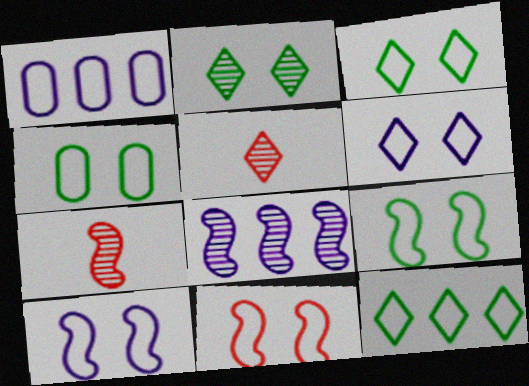[[3, 4, 9], 
[4, 6, 11], 
[9, 10, 11]]